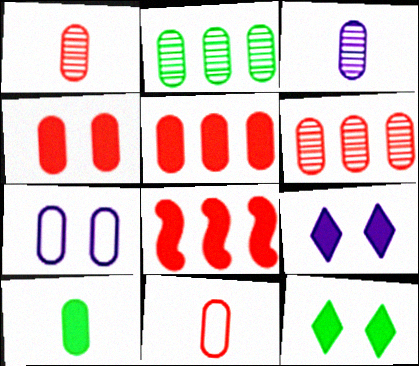[[3, 10, 11], 
[4, 6, 11], 
[6, 7, 10], 
[8, 9, 10]]